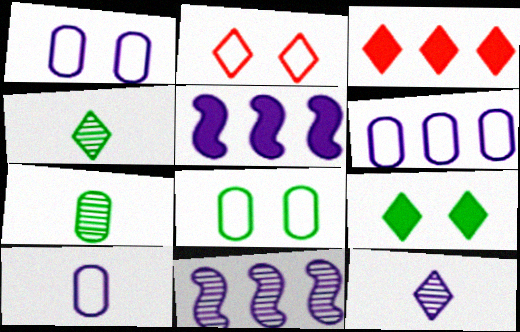[[1, 5, 12], 
[1, 6, 10], 
[2, 5, 7]]